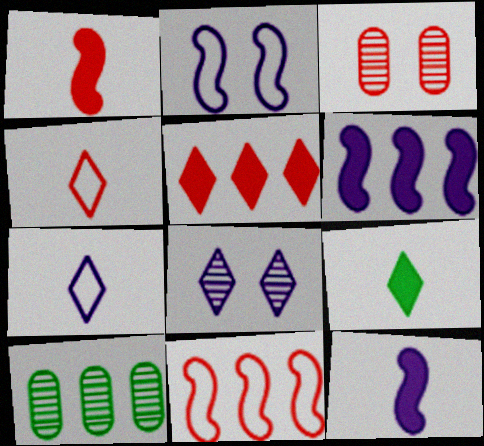[]